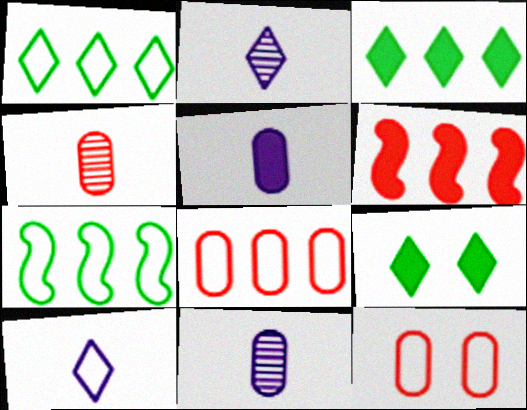[[5, 6, 9], 
[7, 10, 12]]